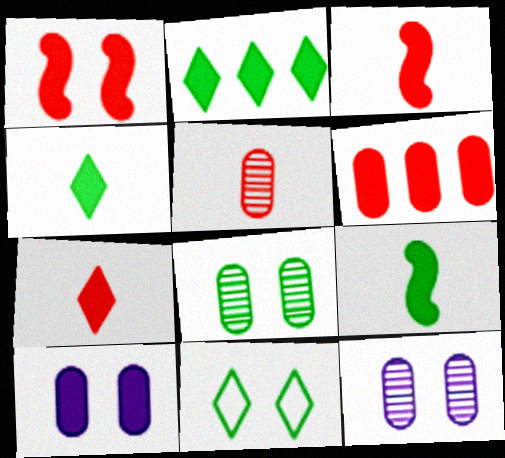[[1, 6, 7], 
[1, 11, 12], 
[2, 3, 10]]